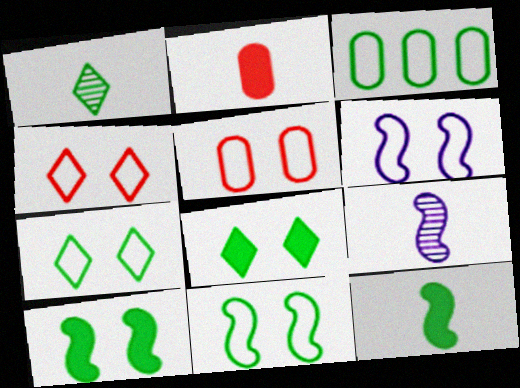[[1, 3, 10], 
[5, 6, 7]]